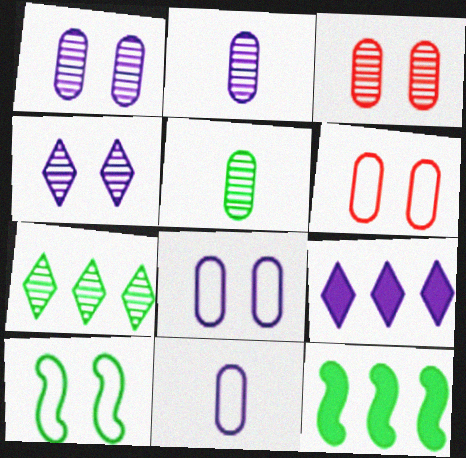[]